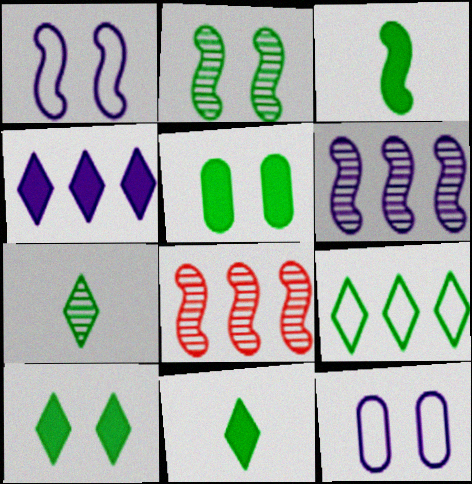[[1, 3, 8], 
[7, 9, 10], 
[8, 11, 12]]